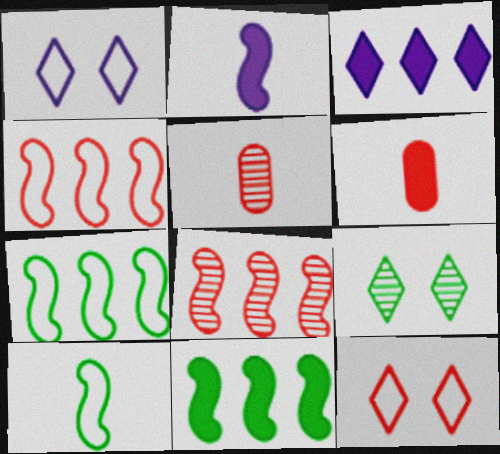[[1, 5, 11], 
[6, 8, 12]]